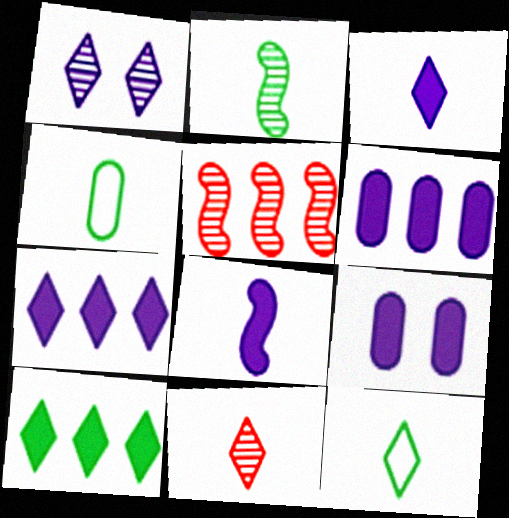[[3, 11, 12], 
[4, 8, 11], 
[5, 9, 12], 
[7, 8, 9]]